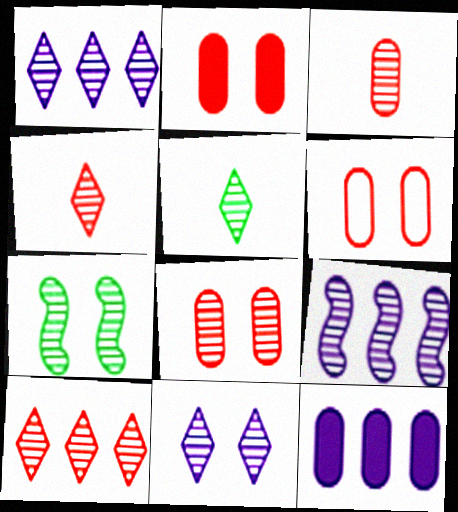[[1, 3, 7], 
[2, 6, 8], 
[5, 8, 9], 
[5, 10, 11], 
[7, 8, 11]]